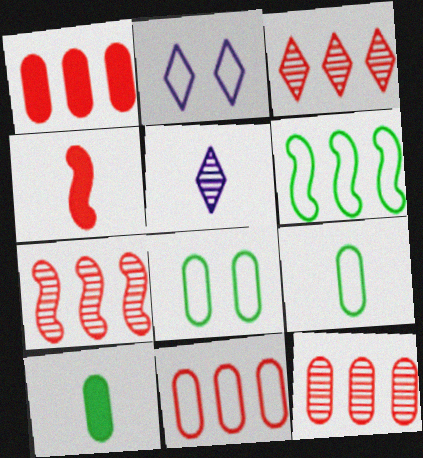[[1, 11, 12], 
[2, 7, 10], 
[3, 7, 12], 
[4, 5, 9]]